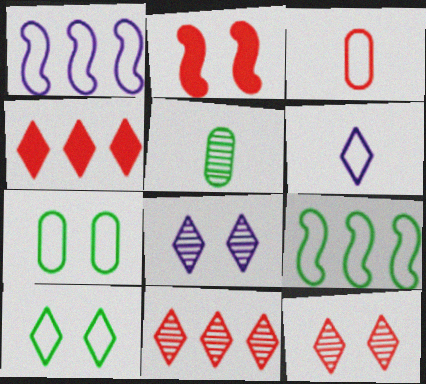[[1, 3, 10], 
[2, 3, 11], 
[2, 7, 8]]